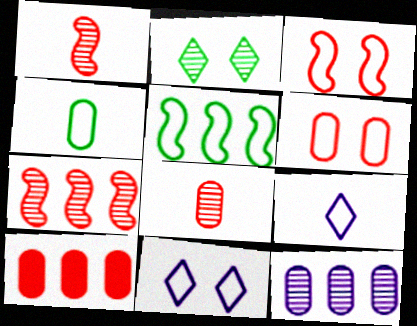[[1, 2, 12], 
[5, 6, 9], 
[6, 8, 10]]